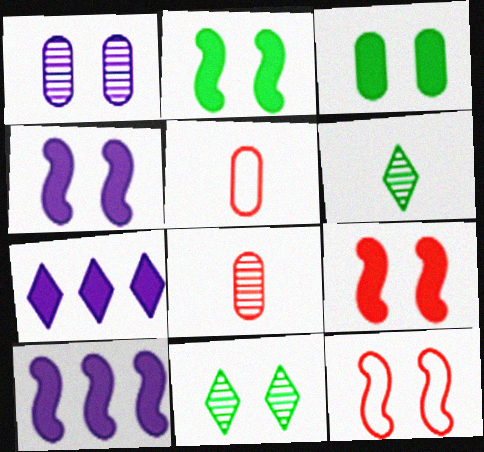[[2, 4, 9], 
[5, 10, 11]]